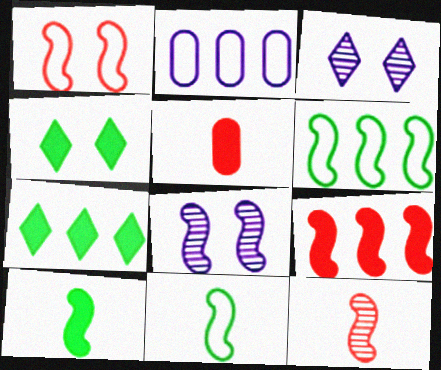[[1, 9, 12], 
[2, 4, 12], 
[3, 5, 6], 
[8, 9, 11]]